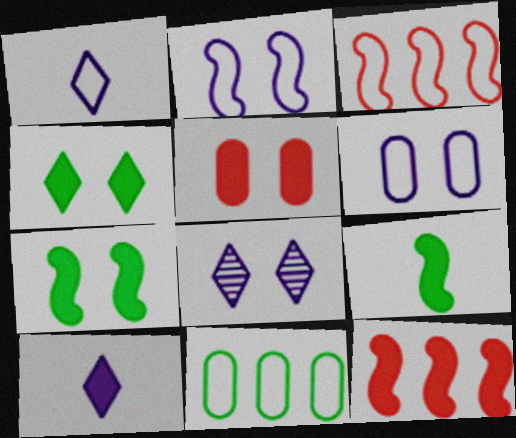[]